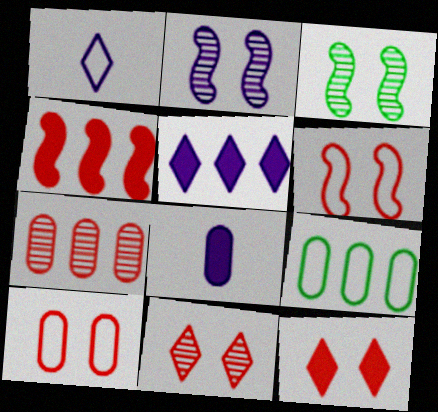[[1, 6, 9]]